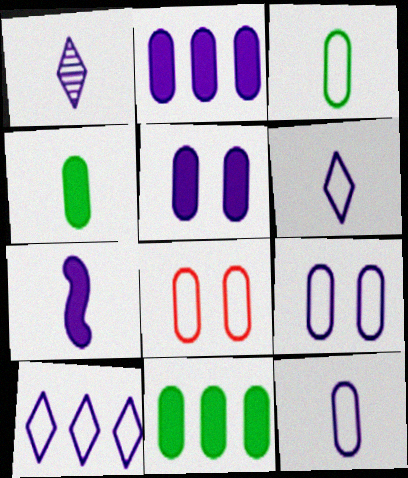[[1, 7, 12]]